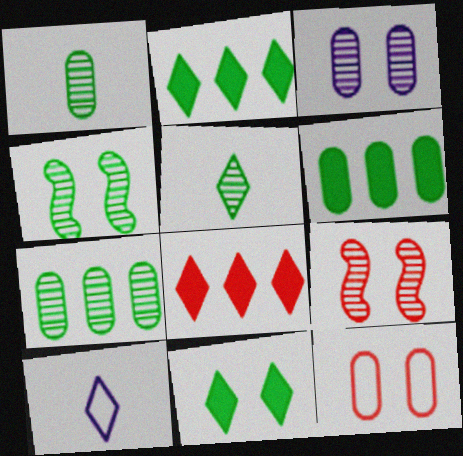[[4, 5, 7], 
[6, 9, 10]]